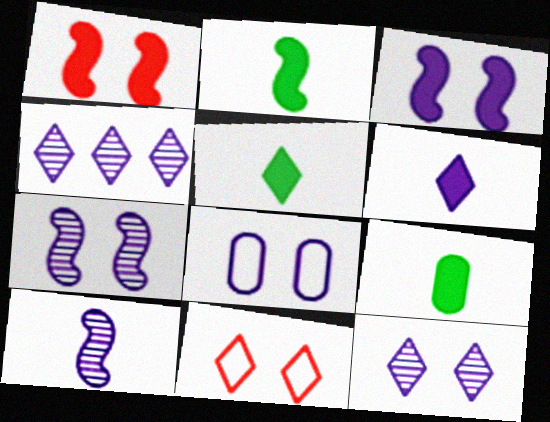[[2, 5, 9], 
[3, 8, 12], 
[4, 5, 11]]